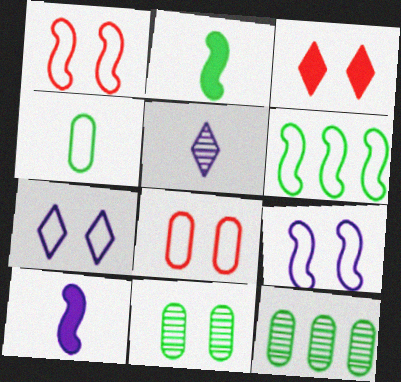[[3, 9, 11]]